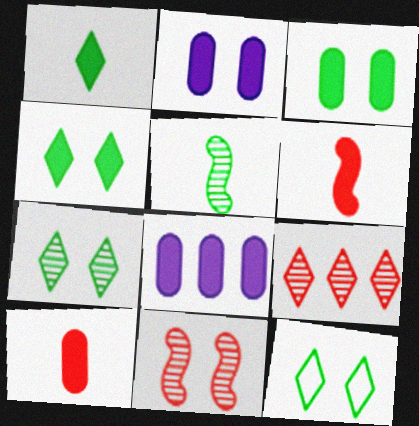[[2, 11, 12], 
[3, 8, 10], 
[4, 6, 8], 
[4, 7, 12]]